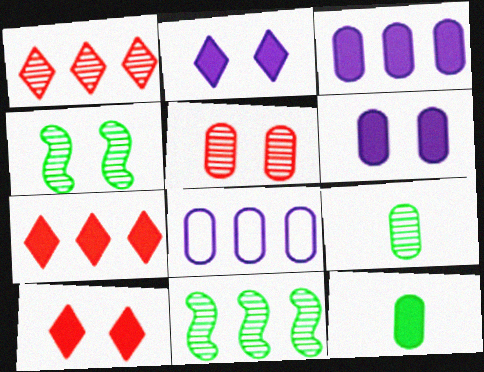[[5, 8, 12], 
[7, 8, 11]]